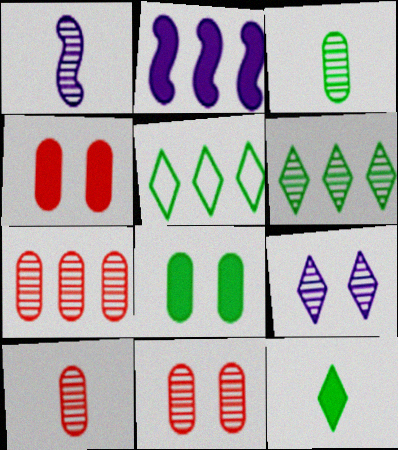[[1, 4, 5], 
[1, 6, 11], 
[2, 4, 12], 
[2, 5, 7], 
[7, 10, 11]]